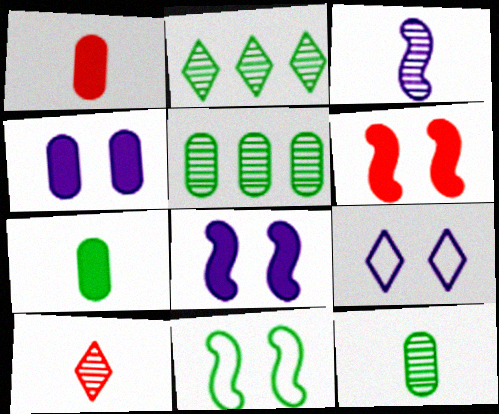[[2, 7, 11], 
[3, 10, 12]]